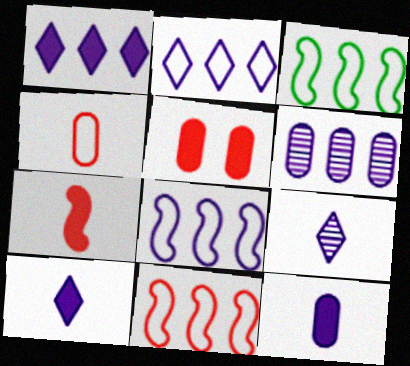[[1, 6, 8], 
[3, 5, 9], 
[3, 8, 11]]